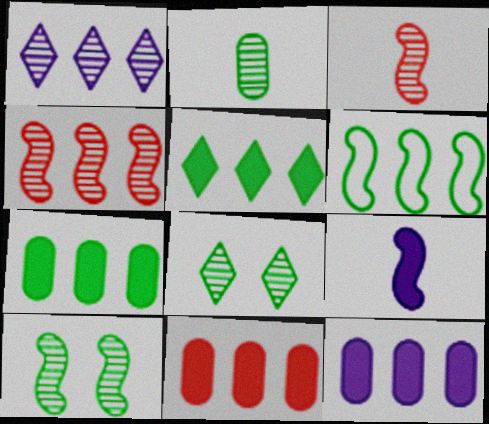[[1, 6, 11], 
[7, 11, 12]]